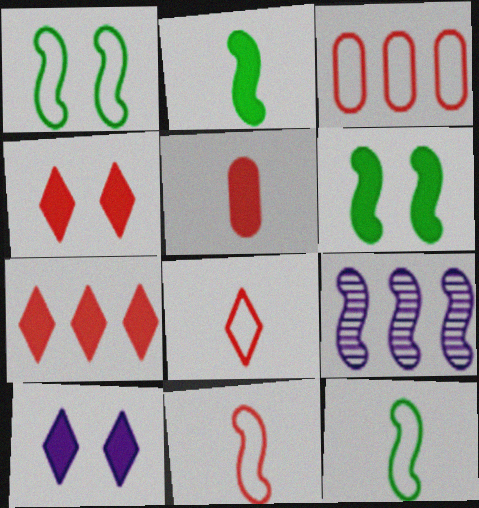[[6, 9, 11]]